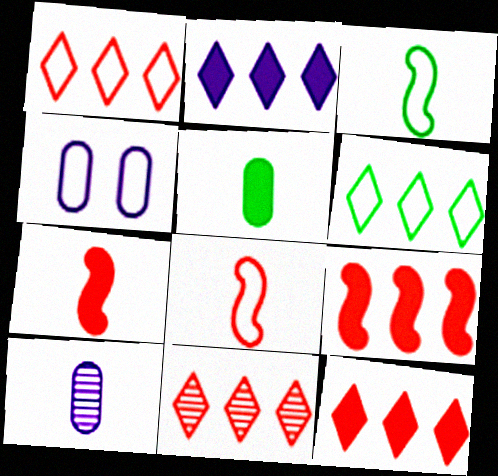[[1, 3, 4], 
[1, 11, 12], 
[2, 6, 11], 
[4, 6, 8]]